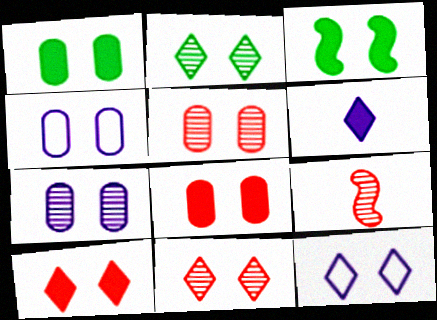[[1, 4, 5], 
[2, 10, 12], 
[3, 4, 11], 
[3, 5, 12]]